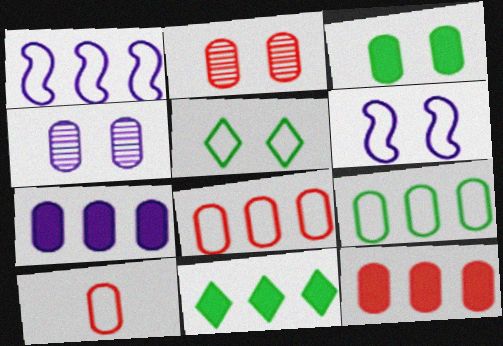[[1, 5, 10], 
[2, 10, 12]]